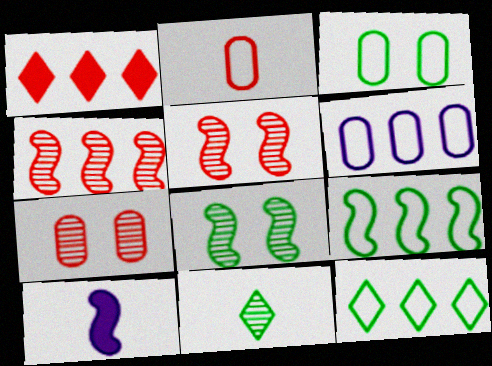[[1, 2, 5], 
[2, 3, 6], 
[2, 10, 11], 
[5, 9, 10], 
[7, 10, 12]]